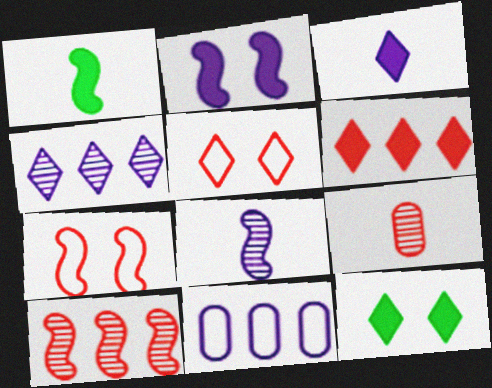[[3, 6, 12], 
[6, 7, 9]]